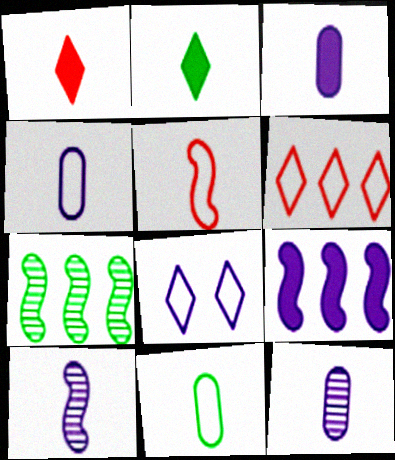[[1, 10, 11], 
[2, 5, 12], 
[3, 4, 12], 
[8, 9, 12]]